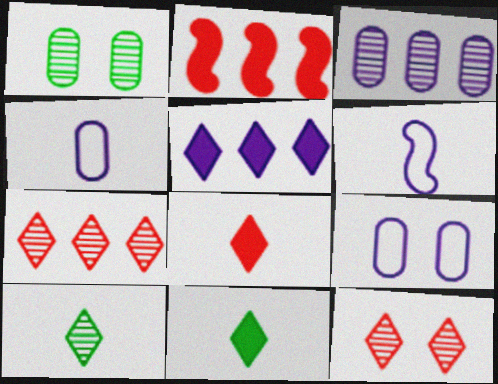[[2, 9, 10]]